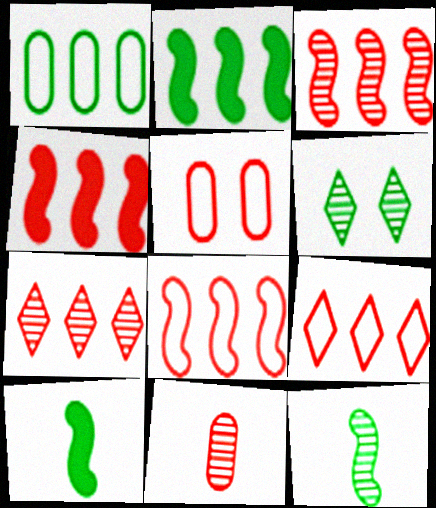[[1, 6, 10], 
[3, 4, 8]]